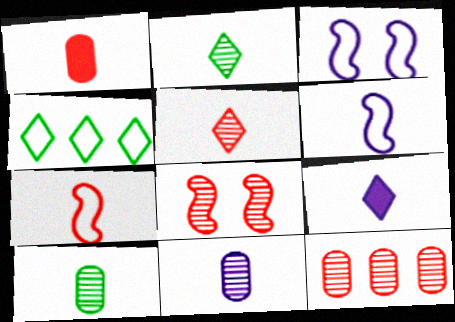[[1, 2, 6], 
[1, 5, 7], 
[5, 8, 12], 
[6, 9, 11], 
[7, 9, 10]]